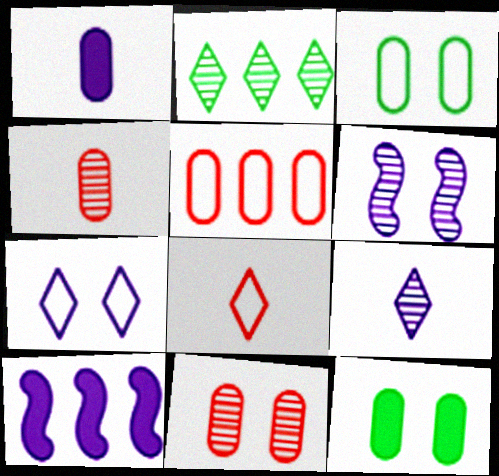[[2, 4, 6], 
[2, 5, 10]]